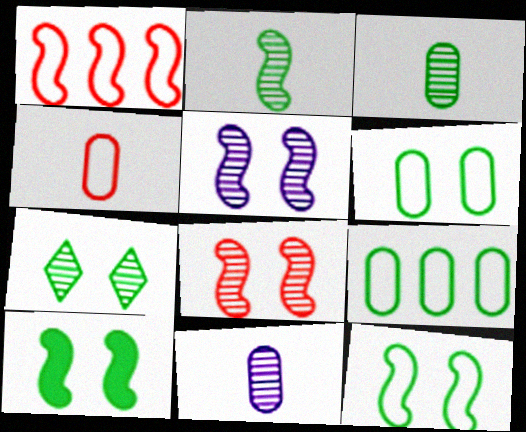[[6, 7, 10]]